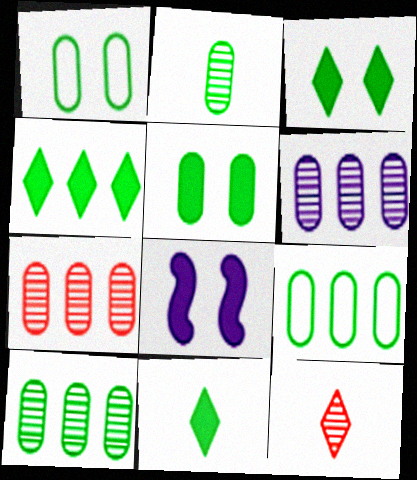[[2, 5, 9], 
[3, 4, 11], 
[6, 7, 10], 
[8, 9, 12]]